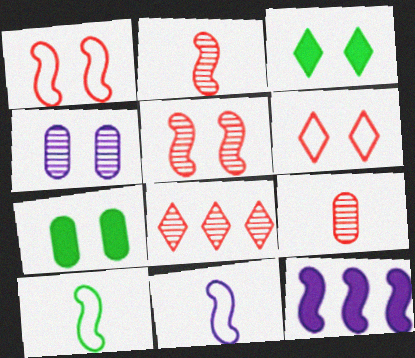[[1, 3, 4], 
[5, 8, 9], 
[5, 10, 12], 
[7, 8, 11]]